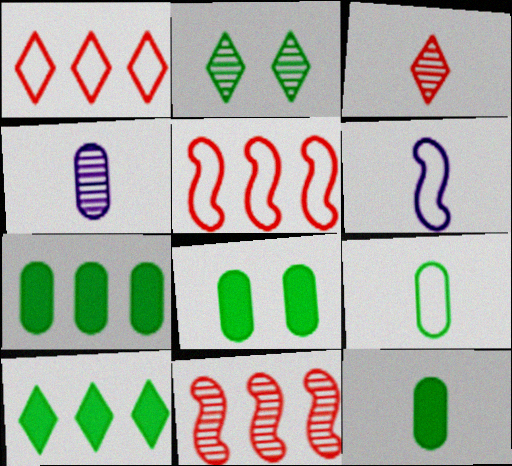[[2, 4, 11], 
[3, 6, 12], 
[7, 8, 12]]